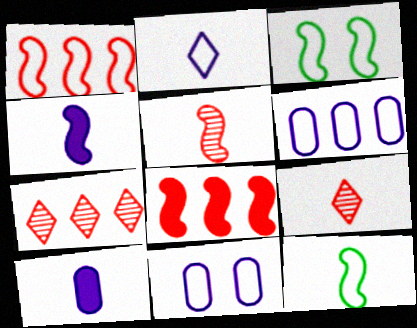[[3, 7, 10], 
[4, 5, 12], 
[9, 10, 12]]